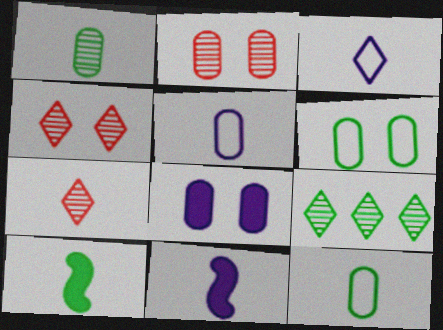[[2, 6, 8], 
[5, 7, 10], 
[6, 9, 10], 
[7, 11, 12]]